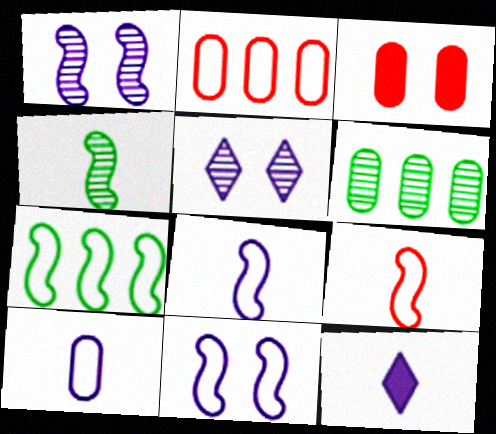[[3, 6, 10], 
[7, 9, 11]]